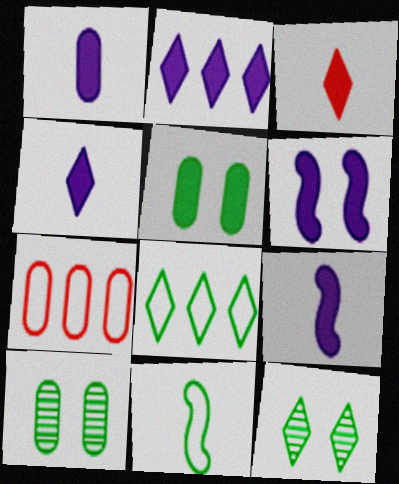[[1, 2, 6], 
[1, 4, 9], 
[1, 7, 10], 
[7, 9, 12]]